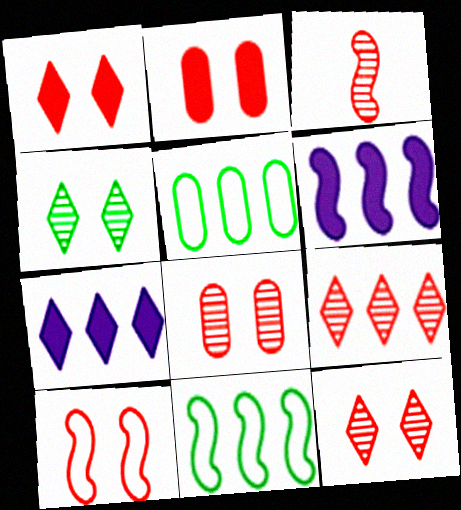[[1, 8, 10], 
[2, 10, 12], 
[3, 8, 9], 
[5, 6, 9]]